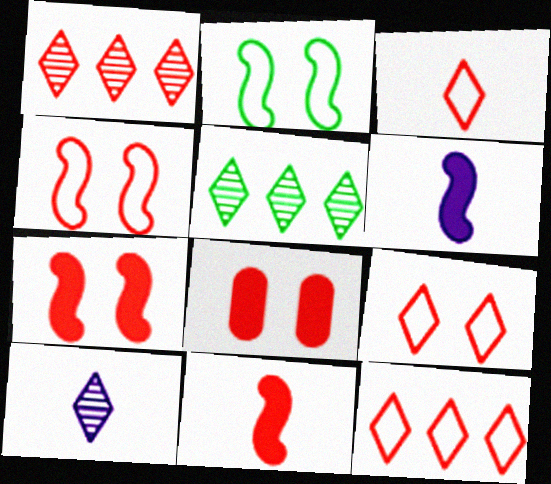[[3, 9, 12]]